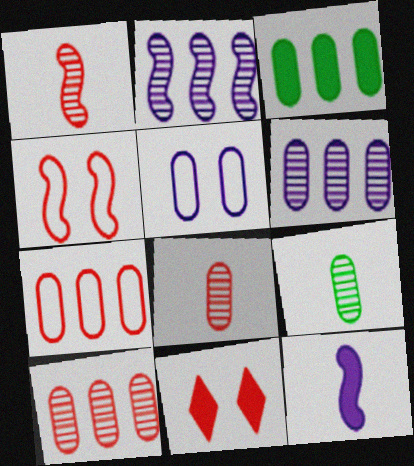[[1, 7, 11], 
[3, 5, 8], 
[3, 6, 7], 
[3, 11, 12]]